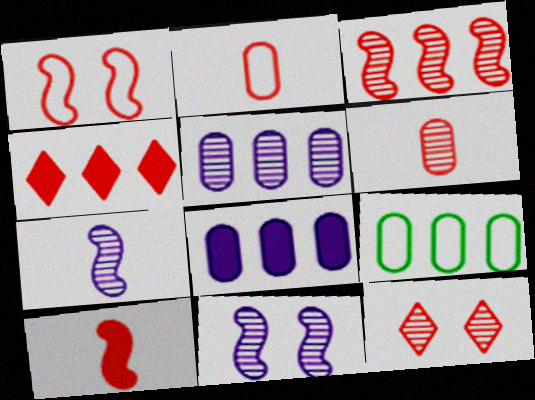[[1, 3, 10], 
[1, 4, 6], 
[3, 6, 12]]